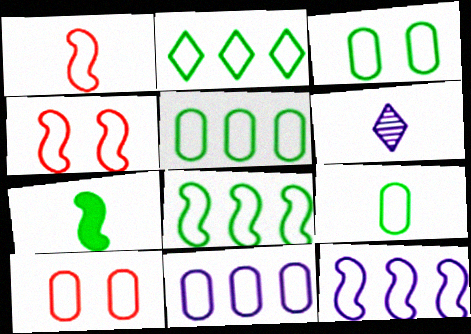[[2, 5, 8], 
[3, 5, 9], 
[9, 10, 11]]